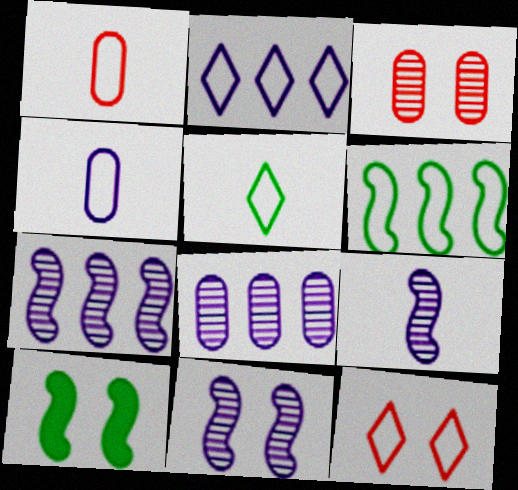[[2, 5, 12], 
[4, 6, 12], 
[7, 9, 11]]